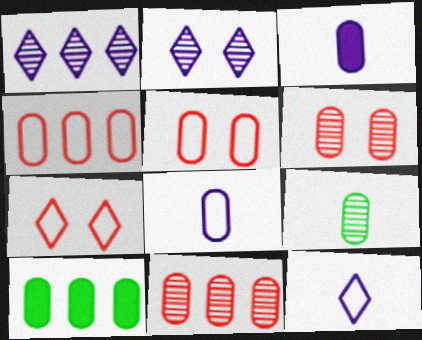[[6, 8, 10]]